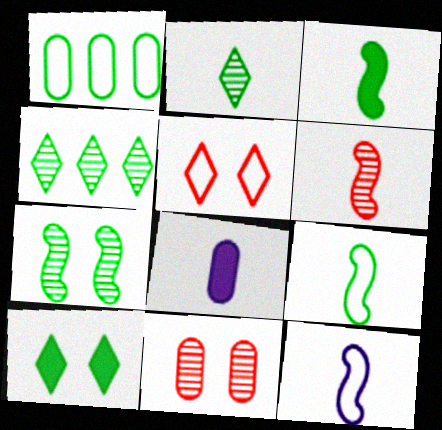[[1, 5, 12], 
[1, 8, 11], 
[3, 6, 12]]